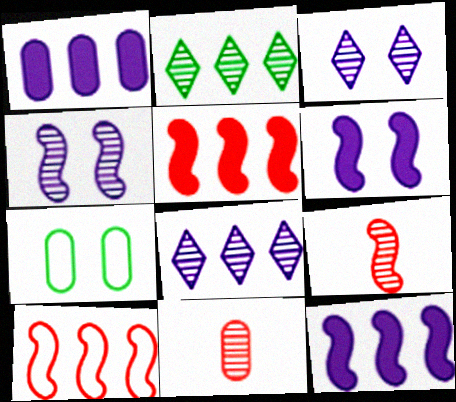[[1, 2, 10], 
[1, 7, 11], 
[2, 4, 11]]